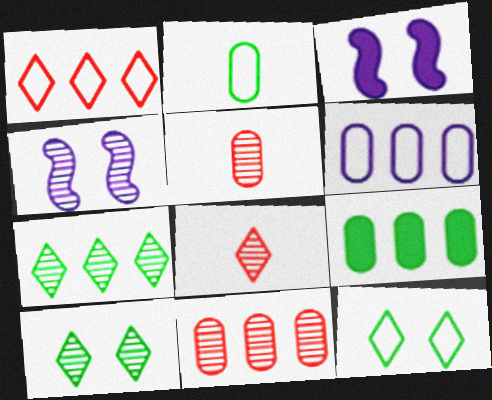[[4, 5, 7], 
[6, 9, 11]]